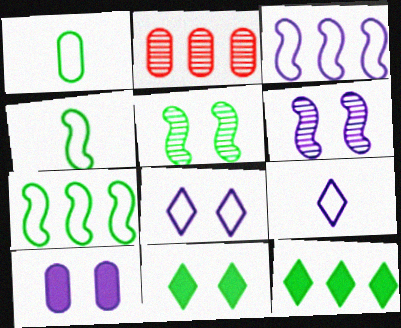[[1, 2, 10], 
[1, 5, 12], 
[2, 3, 12], 
[6, 8, 10]]